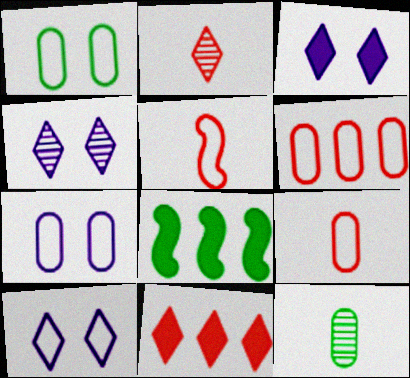[[2, 7, 8], 
[3, 4, 10], 
[4, 8, 9]]